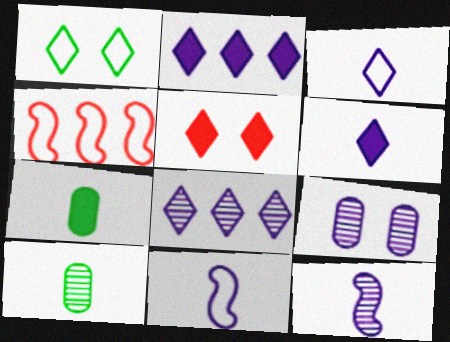[[2, 9, 11], 
[8, 9, 12]]